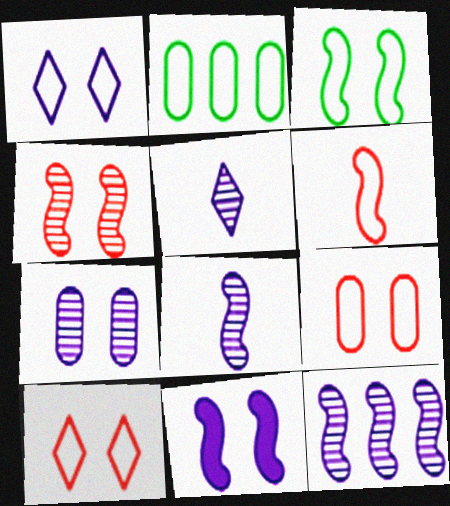[[1, 2, 6], 
[1, 3, 9], 
[1, 7, 11], 
[3, 4, 11], 
[5, 7, 12]]